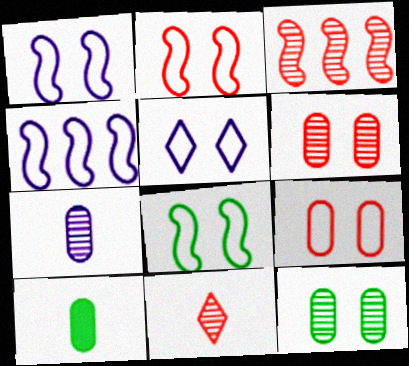[[1, 2, 8], 
[3, 5, 10], 
[3, 6, 11], 
[5, 8, 9]]